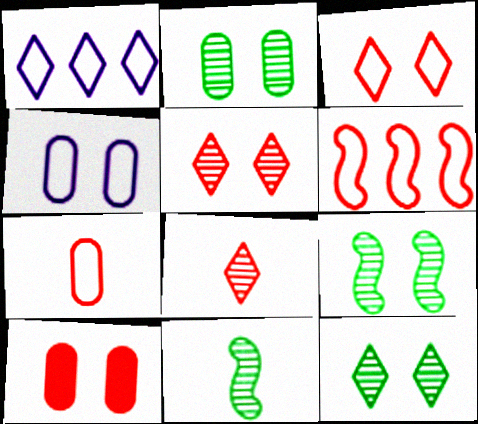[[1, 10, 11], 
[2, 4, 10], 
[2, 9, 12], 
[3, 6, 7], 
[6, 8, 10]]